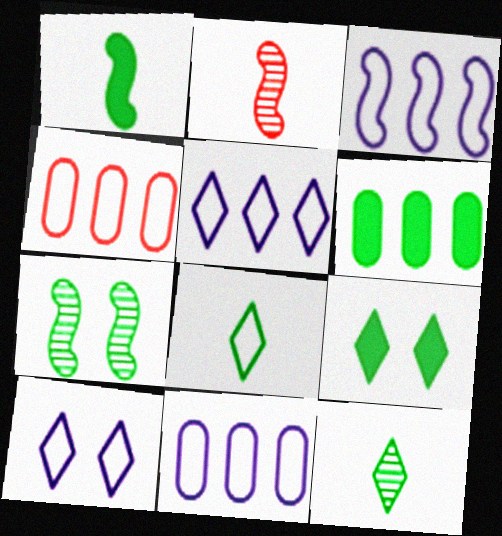[[1, 6, 9], 
[2, 6, 10], 
[2, 9, 11], 
[3, 5, 11], 
[6, 7, 8]]